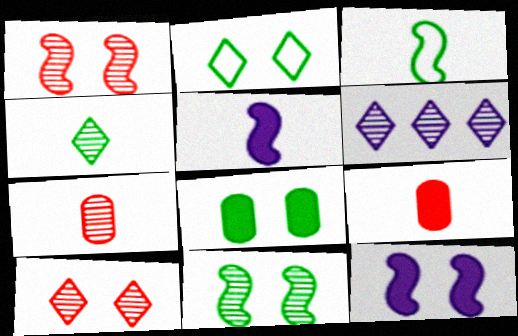[[2, 8, 11], 
[4, 6, 10], 
[6, 7, 11]]